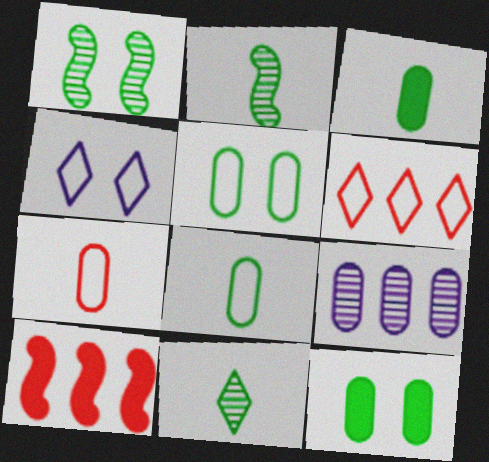[[7, 9, 12]]